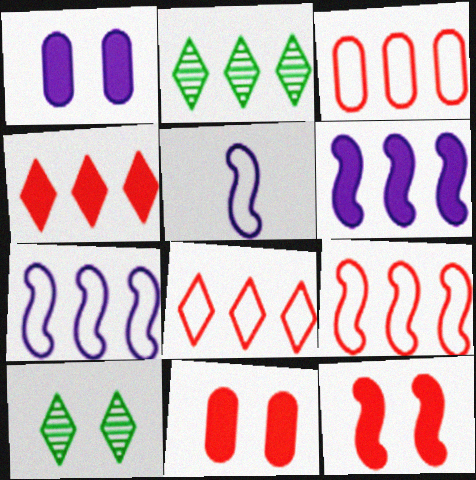[[2, 3, 6], 
[2, 5, 11], 
[3, 8, 9]]